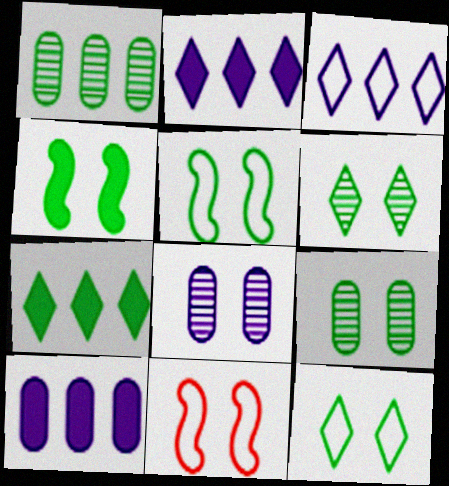[[4, 9, 12]]